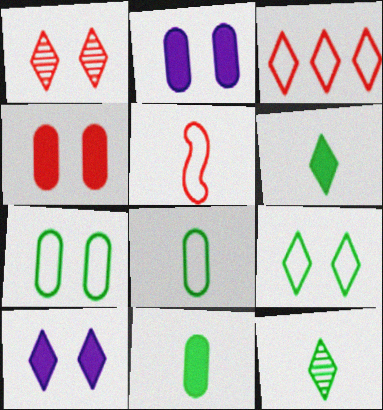[[1, 9, 10], 
[3, 10, 12]]